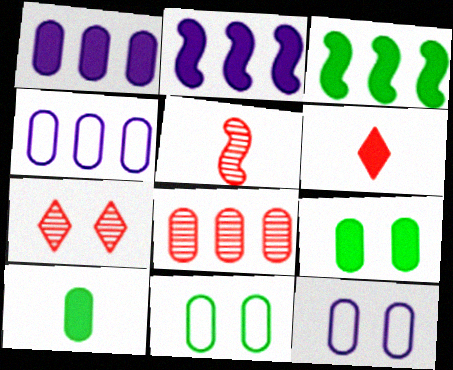[[2, 6, 9], 
[5, 7, 8], 
[8, 10, 12]]